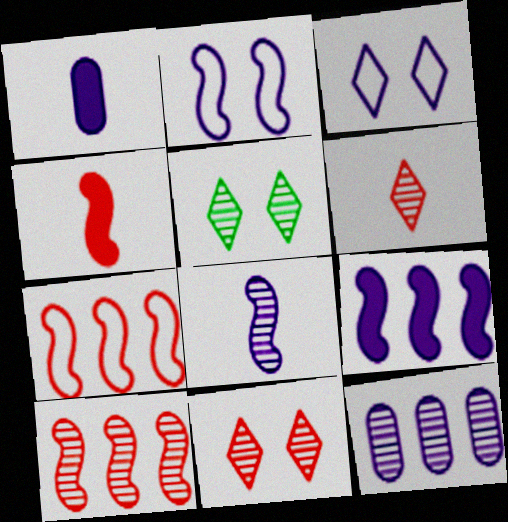[[1, 5, 7], 
[2, 8, 9]]